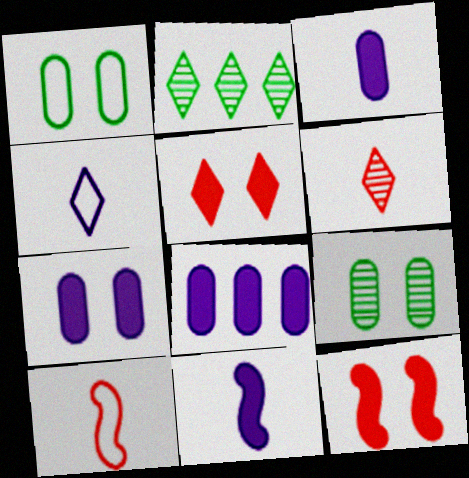[[2, 4, 5], 
[2, 7, 10], 
[3, 7, 8]]